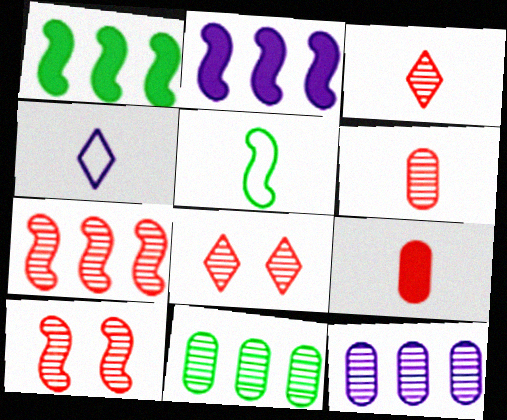[[2, 5, 10], 
[6, 7, 8]]